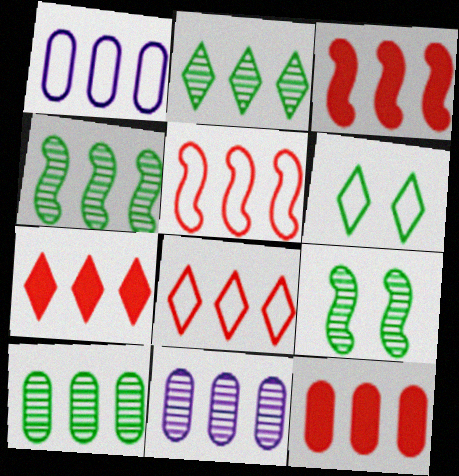[[1, 2, 3], 
[1, 4, 7], 
[1, 10, 12], 
[2, 4, 10], 
[3, 7, 12]]